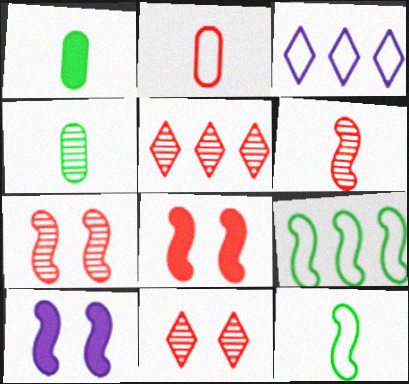[[1, 3, 7], 
[2, 5, 8], 
[3, 4, 8], 
[6, 9, 10]]